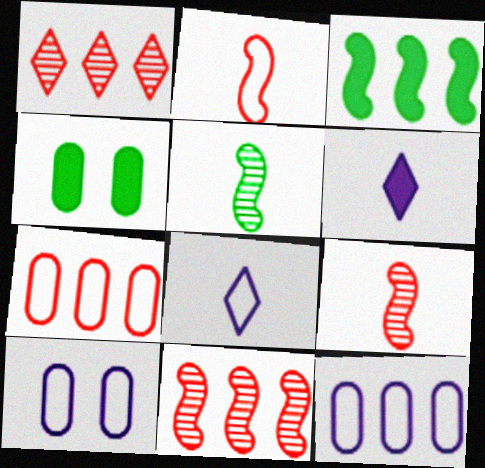[[1, 3, 12], 
[4, 8, 11]]